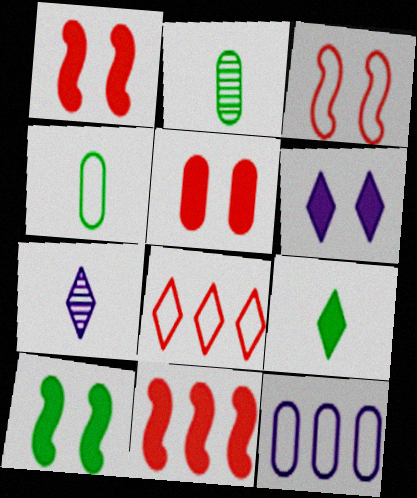[[2, 5, 12], 
[5, 6, 10]]